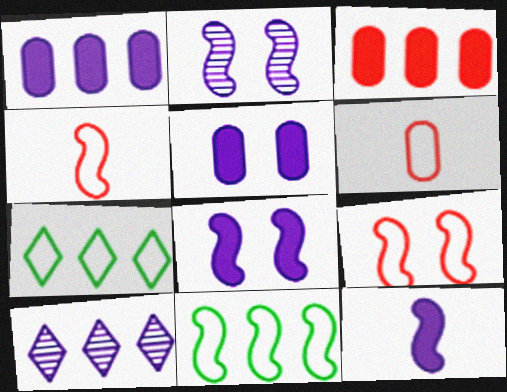[[3, 10, 11]]